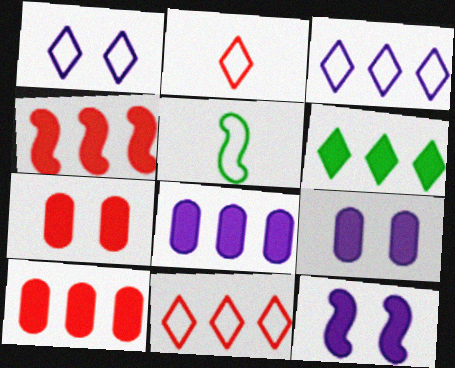[[4, 6, 8]]